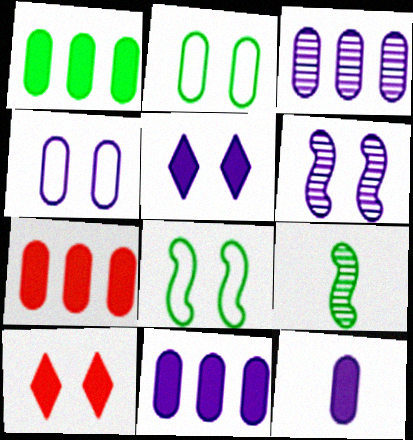[[1, 7, 11], 
[2, 6, 10], 
[3, 4, 12], 
[4, 5, 6]]